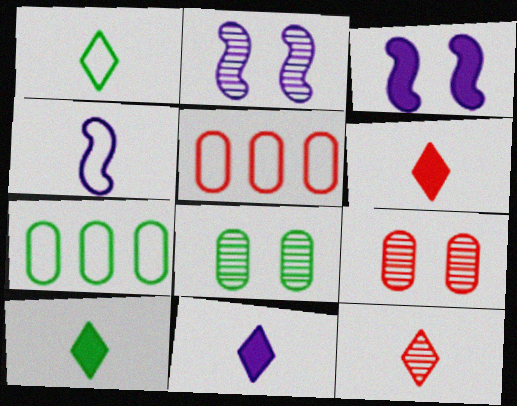[[1, 11, 12], 
[2, 5, 10], 
[2, 6, 7], 
[3, 7, 12], 
[6, 10, 11]]